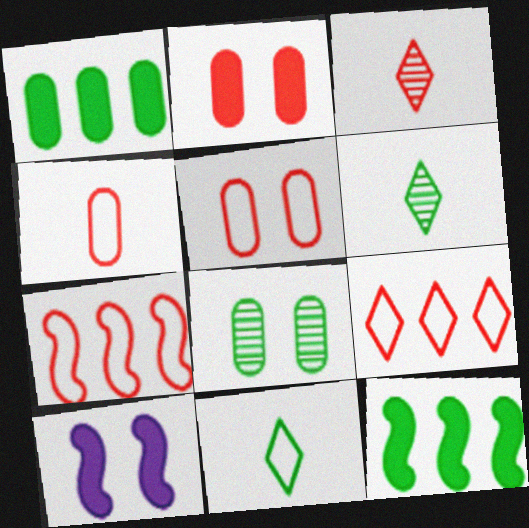[[2, 3, 7], 
[8, 11, 12]]